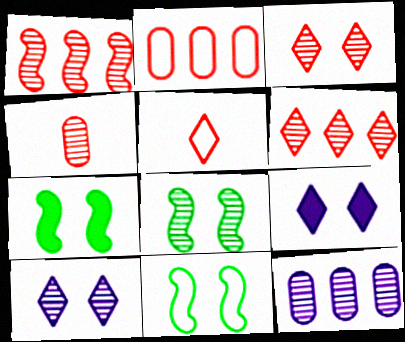[[1, 3, 4], 
[5, 7, 12], 
[7, 8, 11]]